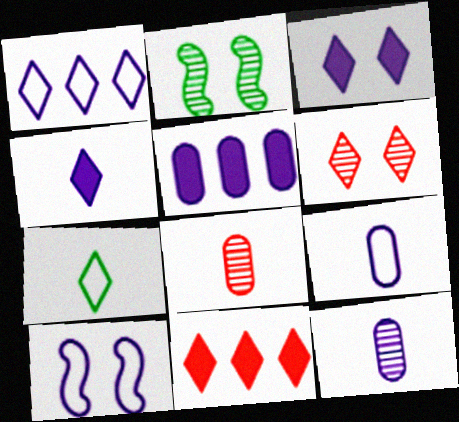[[1, 9, 10], 
[2, 9, 11]]